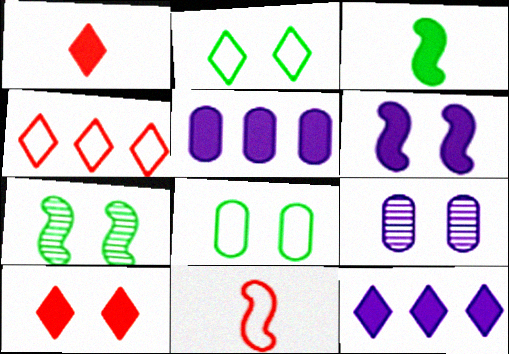[[3, 4, 9], 
[3, 5, 10]]